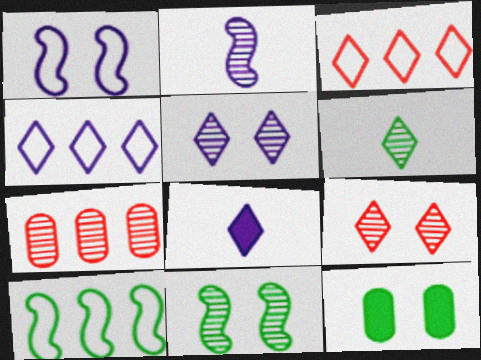[[1, 9, 12], 
[2, 3, 12], 
[4, 5, 8], 
[6, 10, 12]]